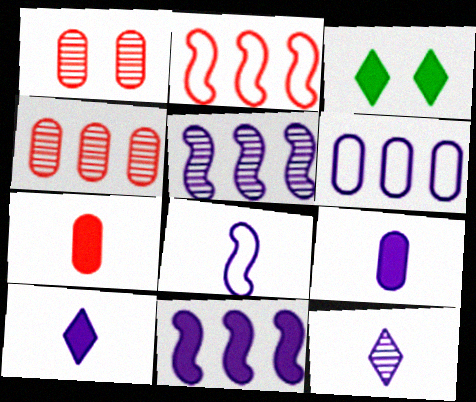[[3, 4, 8], 
[3, 7, 11], 
[8, 9, 12]]